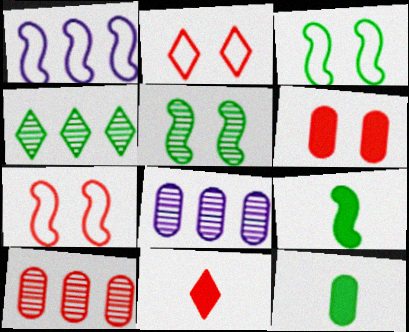[[2, 8, 9], 
[3, 4, 12], 
[3, 8, 11], 
[7, 10, 11]]